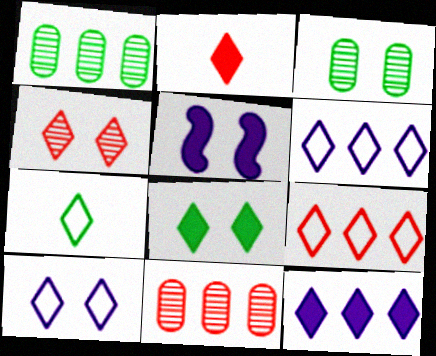[[2, 4, 9], 
[2, 8, 12], 
[4, 7, 12], 
[4, 8, 10], 
[5, 7, 11], 
[7, 9, 10]]